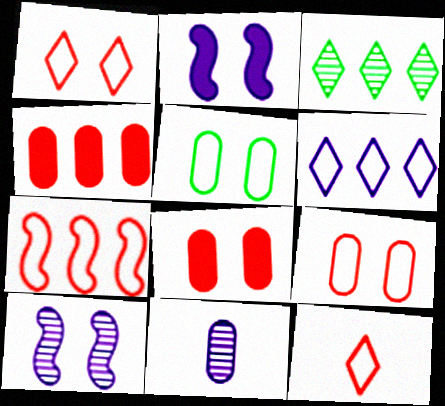[[2, 6, 11], 
[4, 5, 11], 
[7, 9, 12]]